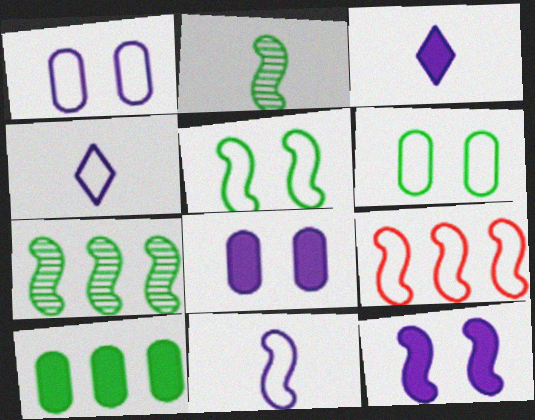[[2, 9, 12], 
[4, 6, 9], 
[5, 9, 11]]